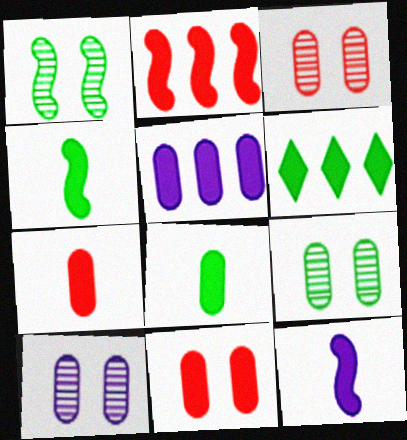[[2, 5, 6], 
[3, 9, 10], 
[5, 8, 11], 
[6, 11, 12]]